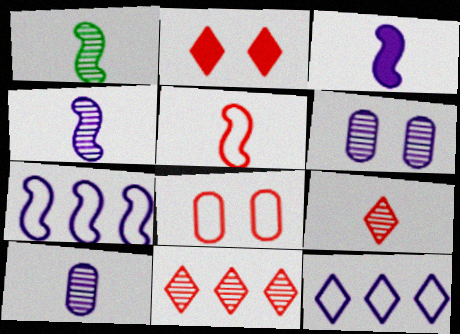[[1, 3, 5], 
[1, 6, 11], 
[1, 9, 10], 
[3, 6, 12]]